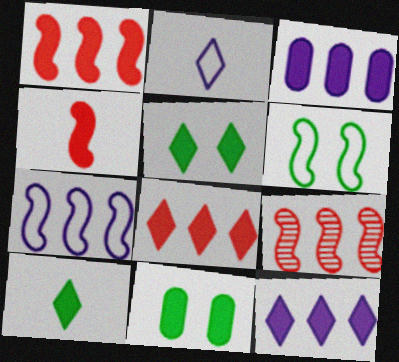[[2, 9, 11], 
[3, 4, 5], 
[4, 11, 12]]